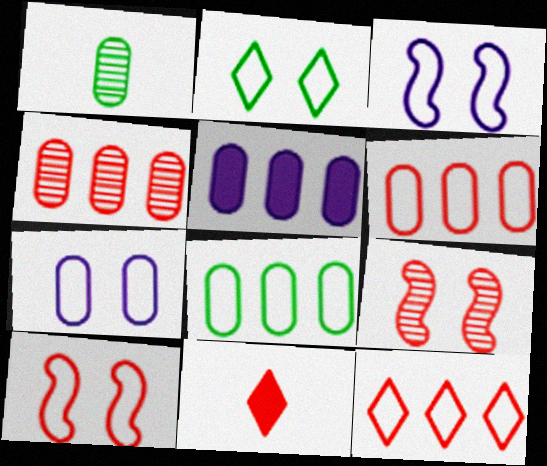[[2, 7, 10], 
[4, 5, 8], 
[4, 10, 11], 
[6, 9, 11]]